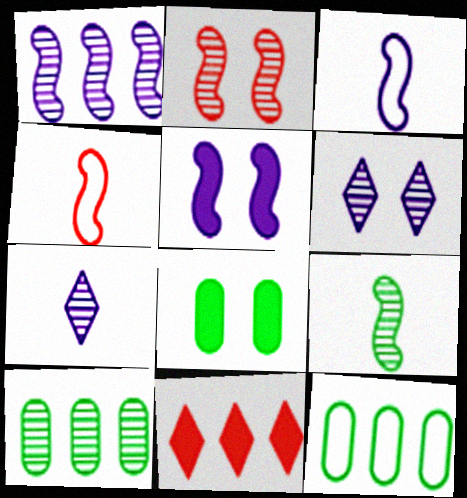[[1, 2, 9], 
[1, 3, 5], 
[1, 11, 12], 
[2, 7, 10]]